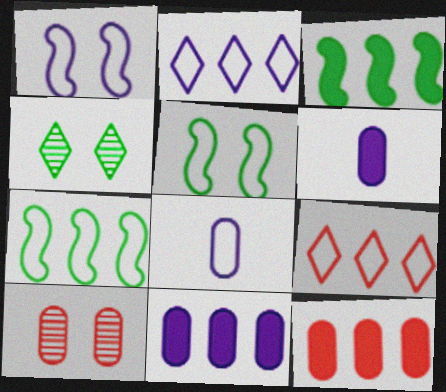[[1, 2, 8], 
[5, 8, 9]]